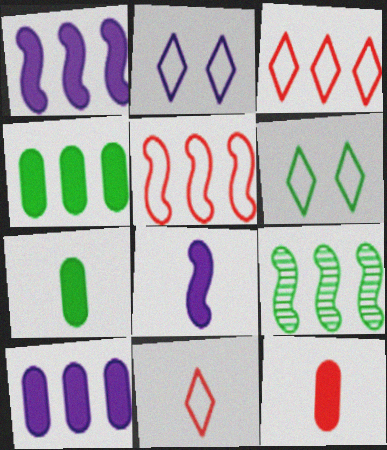[[1, 5, 9], 
[2, 9, 12], 
[3, 9, 10], 
[6, 7, 9]]